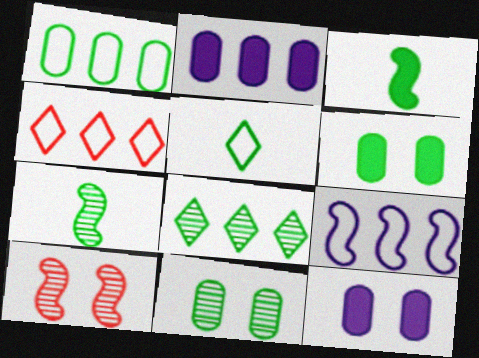[[1, 4, 9], 
[2, 5, 10], 
[3, 9, 10], 
[4, 7, 12], 
[7, 8, 11]]